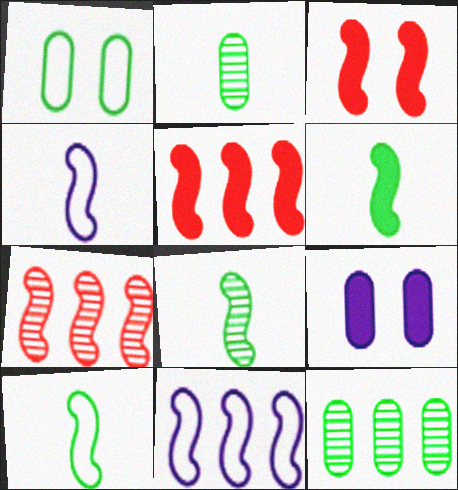[[3, 8, 11], 
[6, 8, 10]]